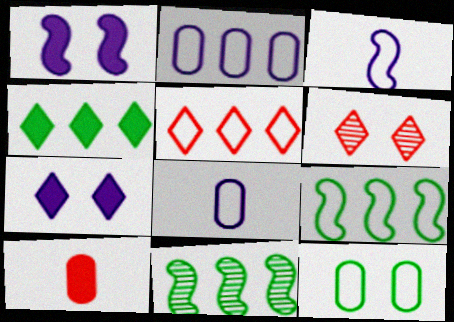[[1, 4, 10], 
[1, 6, 12], 
[2, 5, 9], 
[3, 5, 12]]